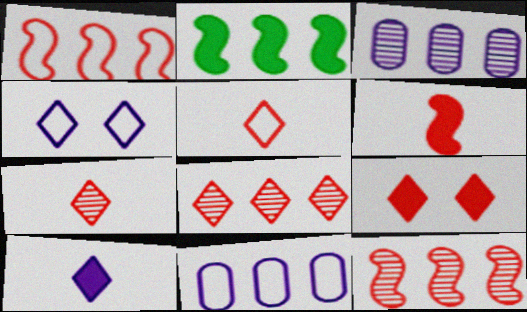[[2, 8, 11], 
[5, 8, 9]]